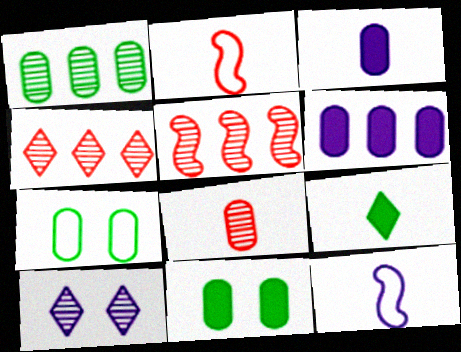[[4, 11, 12], 
[6, 7, 8], 
[6, 10, 12], 
[8, 9, 12]]